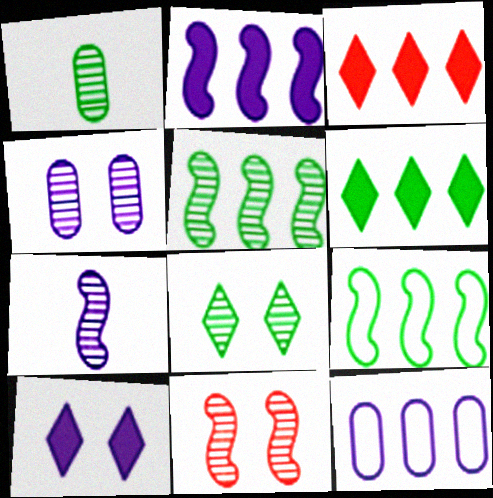[[1, 5, 8], 
[3, 5, 12], 
[4, 8, 11], 
[5, 7, 11], 
[7, 10, 12]]